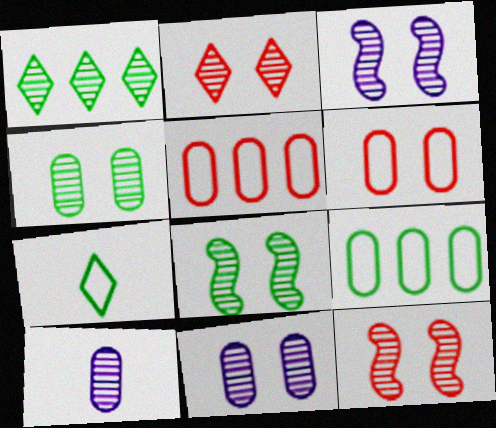[[1, 10, 12], 
[2, 3, 4], 
[2, 8, 11], 
[3, 8, 12]]